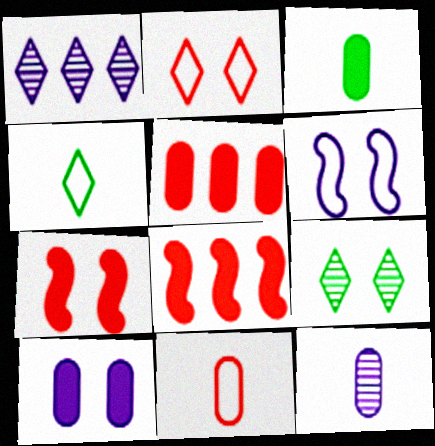[[3, 5, 10], 
[3, 11, 12]]